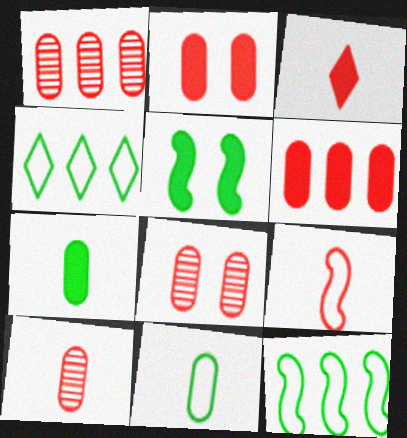[[1, 8, 10], 
[3, 9, 10]]